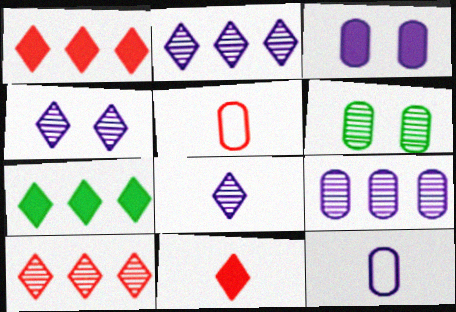[[2, 4, 8], 
[3, 9, 12]]